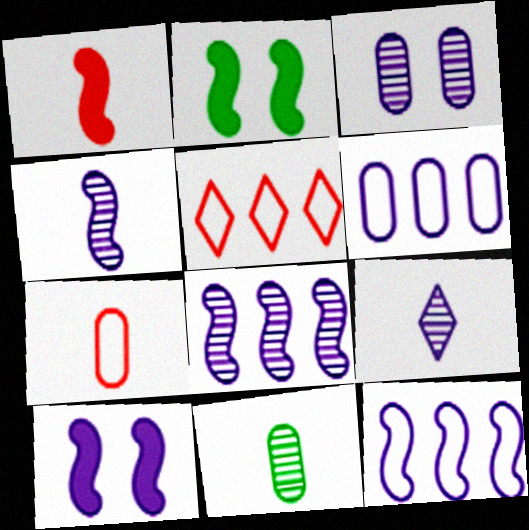[[3, 8, 9], 
[4, 10, 12], 
[5, 10, 11], 
[6, 9, 10]]